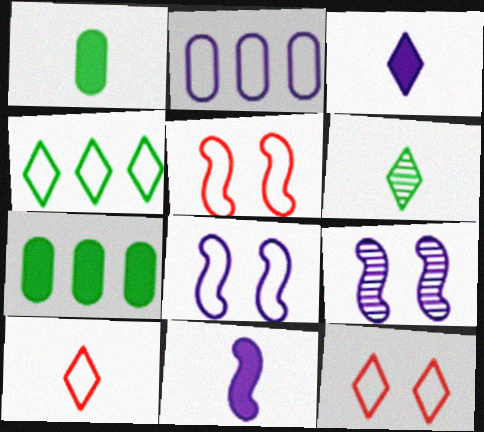[[2, 3, 9], 
[3, 6, 10], 
[7, 9, 10]]